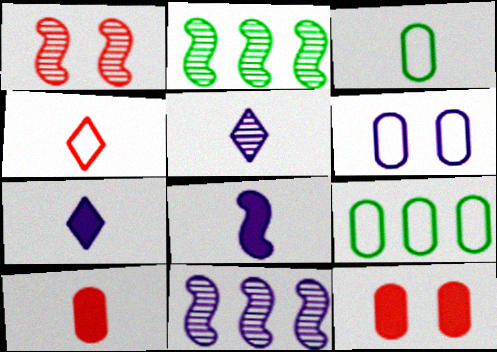[[1, 7, 9], 
[6, 7, 11]]